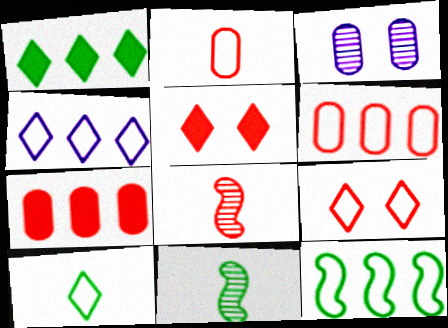[[4, 6, 12], 
[4, 9, 10], 
[5, 6, 8], 
[7, 8, 9]]